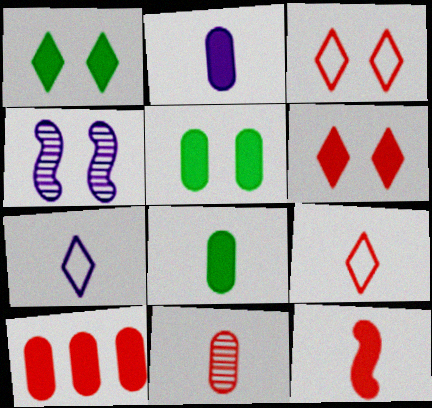[[2, 5, 10], 
[3, 4, 5], 
[6, 10, 12], 
[9, 11, 12]]